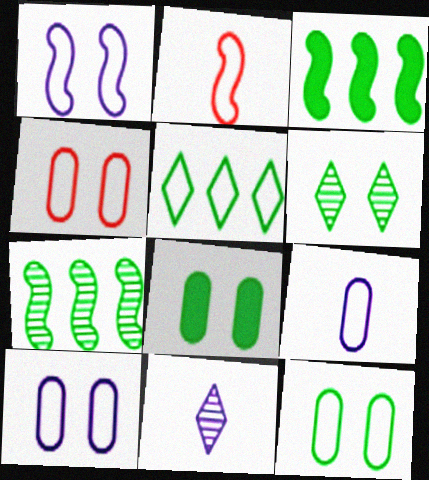[[2, 5, 10], 
[3, 4, 11], 
[4, 10, 12]]